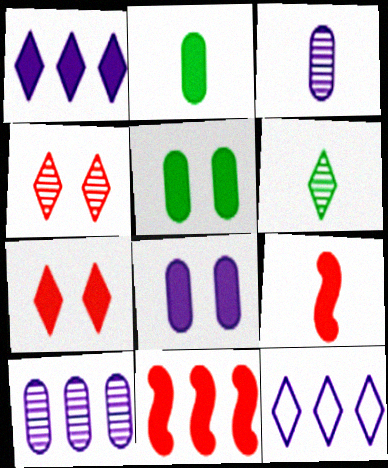[[1, 5, 9], 
[6, 7, 12]]